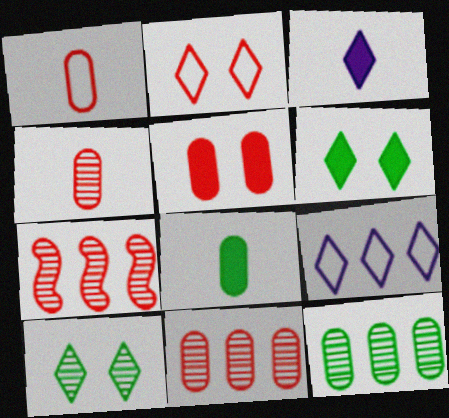[[1, 5, 11]]